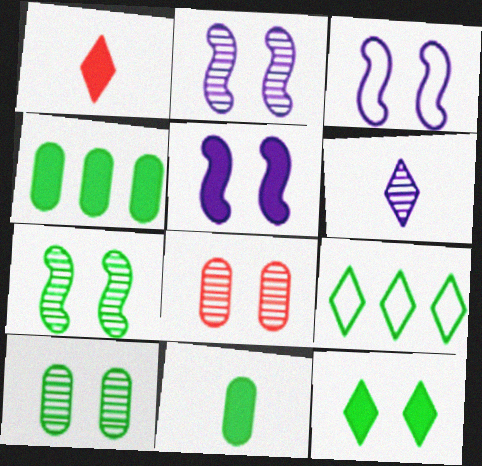[[1, 4, 5], 
[2, 3, 5], 
[3, 8, 12], 
[7, 9, 11]]